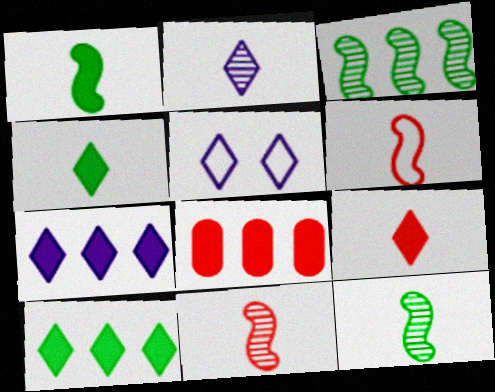[[2, 5, 7], 
[5, 8, 12]]